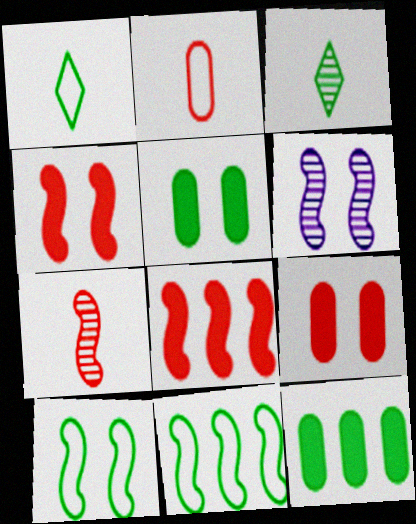[[3, 5, 11], 
[3, 10, 12], 
[4, 6, 10]]